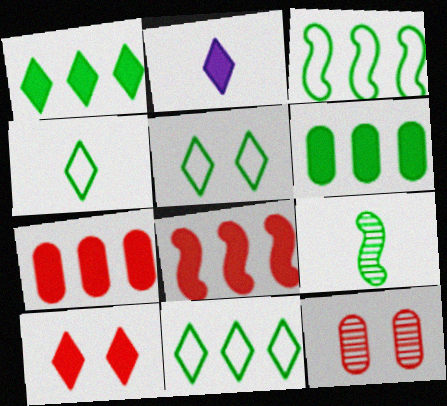[[1, 2, 10], 
[2, 3, 12], 
[4, 5, 11], 
[5, 6, 9]]